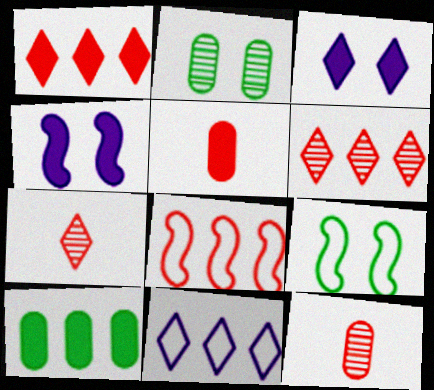[]